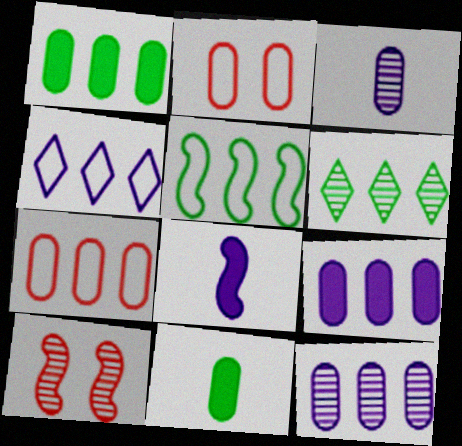[[1, 2, 3], 
[1, 5, 6], 
[1, 7, 12], 
[2, 6, 8], 
[2, 11, 12], 
[3, 6, 10], 
[4, 5, 7], 
[4, 10, 11], 
[5, 8, 10]]